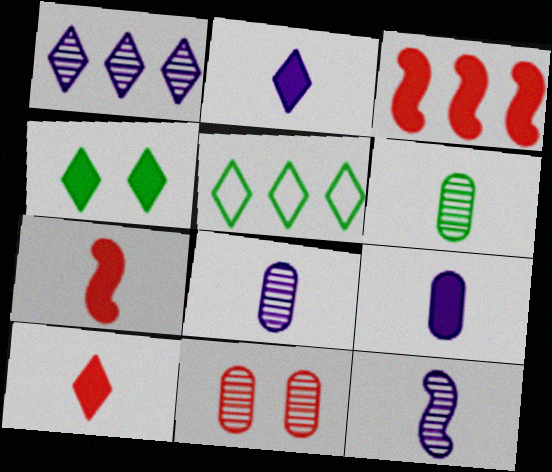[[3, 4, 9]]